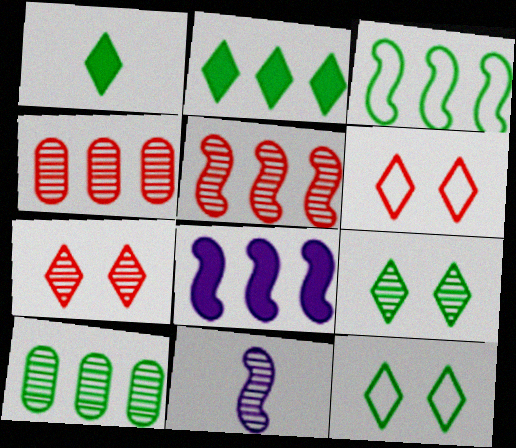[[2, 3, 10], 
[3, 5, 8], 
[4, 9, 11], 
[7, 10, 11]]